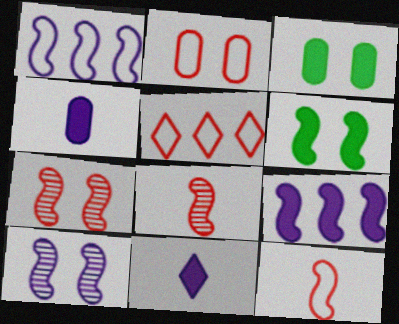[[1, 6, 8], 
[2, 5, 12]]